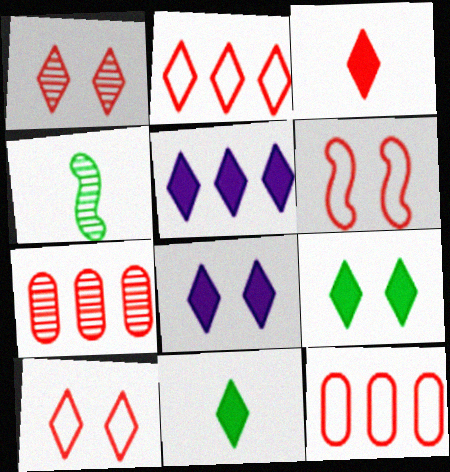[[1, 2, 3], 
[3, 5, 9], 
[3, 6, 7], 
[4, 8, 12]]